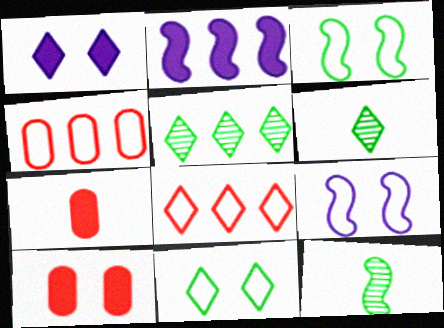[[1, 4, 12], 
[1, 6, 8], 
[2, 4, 5], 
[5, 7, 9]]